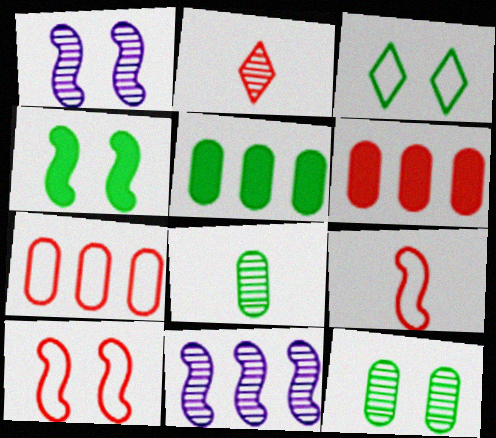[[1, 4, 10], 
[2, 6, 10], 
[2, 11, 12], 
[3, 4, 12], 
[4, 9, 11]]